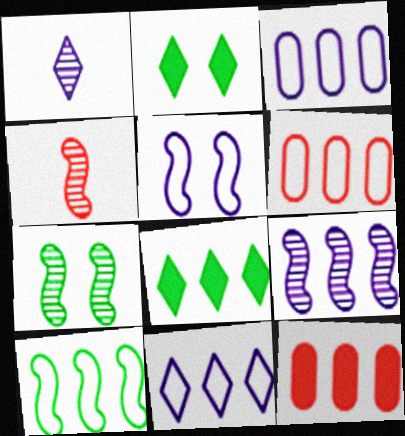[[2, 3, 4], 
[4, 7, 9], 
[6, 8, 9], 
[6, 10, 11]]